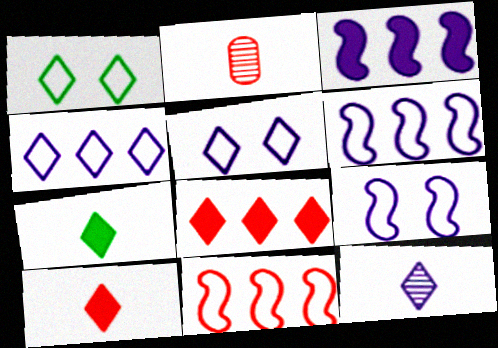[[1, 2, 3], 
[1, 8, 12]]